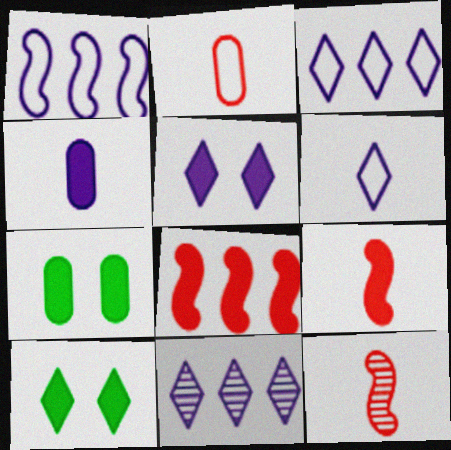[[3, 7, 12], 
[4, 8, 10], 
[5, 6, 11]]